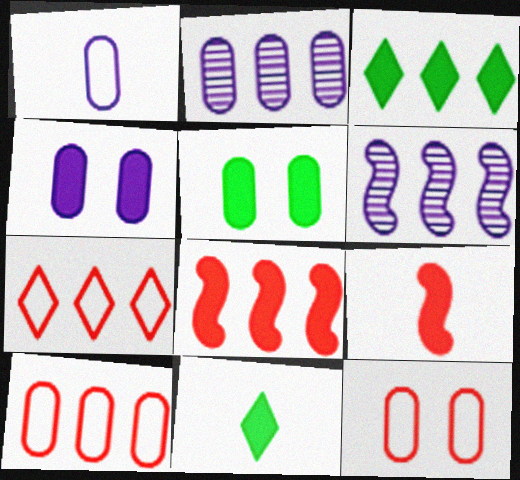[[1, 2, 4], 
[3, 4, 9], 
[3, 6, 10], 
[4, 8, 11], 
[6, 11, 12]]